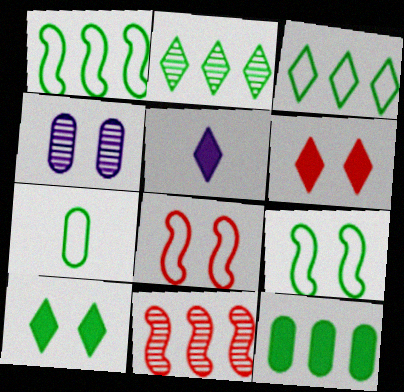[[1, 2, 12], 
[3, 7, 9], 
[4, 6, 9], 
[4, 8, 10]]